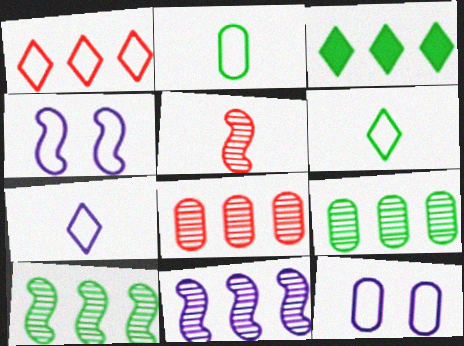[[1, 2, 4], 
[3, 5, 12]]